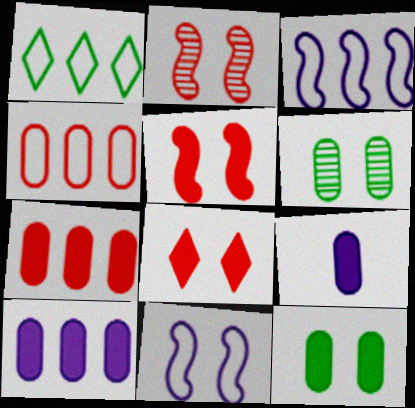[[1, 2, 9], 
[1, 3, 4], 
[4, 6, 9], 
[6, 8, 11], 
[7, 9, 12]]